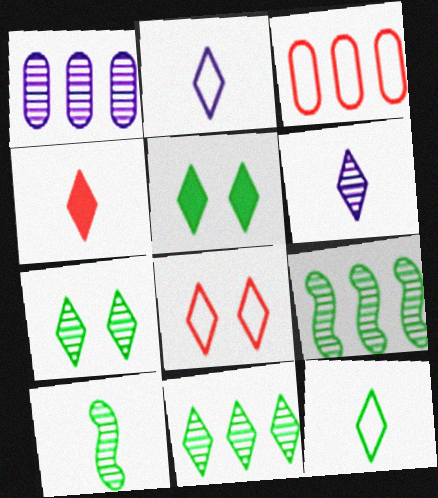[[4, 6, 12], 
[5, 11, 12]]